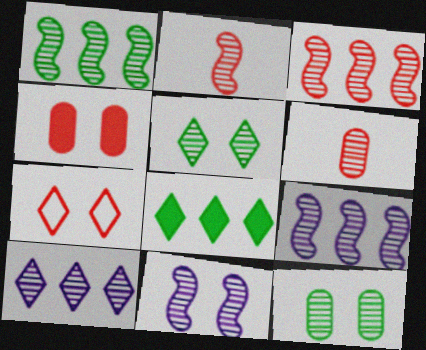[[1, 2, 11], 
[1, 3, 9], 
[2, 10, 12], 
[5, 6, 9]]